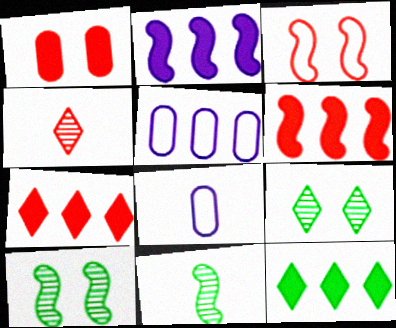[[2, 3, 11], 
[6, 8, 9], 
[7, 8, 10]]